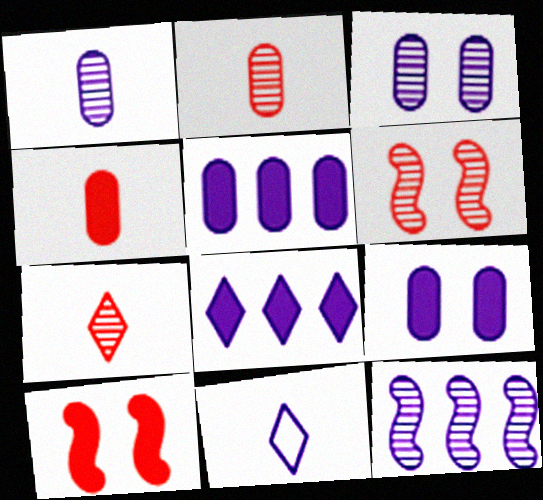[[9, 11, 12]]